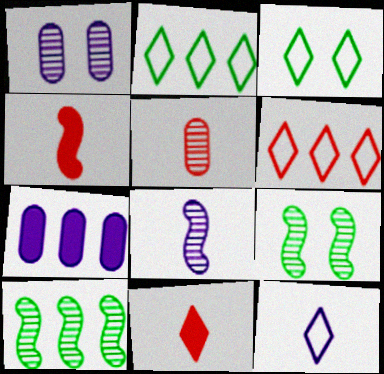[[1, 2, 4], 
[3, 6, 12], 
[6, 7, 10]]